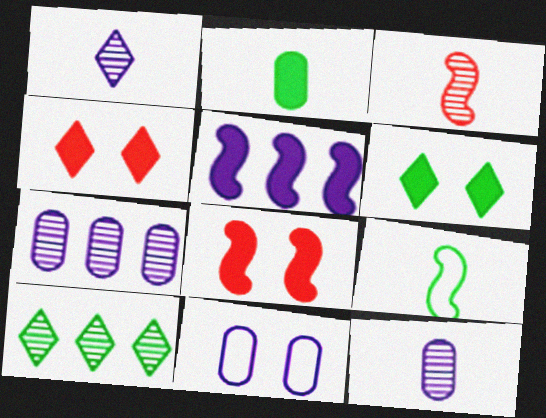[[1, 5, 11], 
[2, 4, 5], 
[4, 7, 9]]